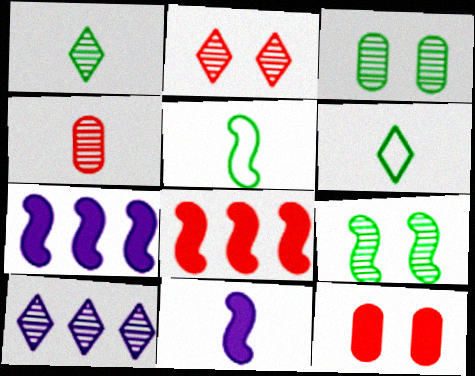[[1, 2, 10], 
[4, 6, 11], 
[4, 9, 10], 
[5, 10, 12]]